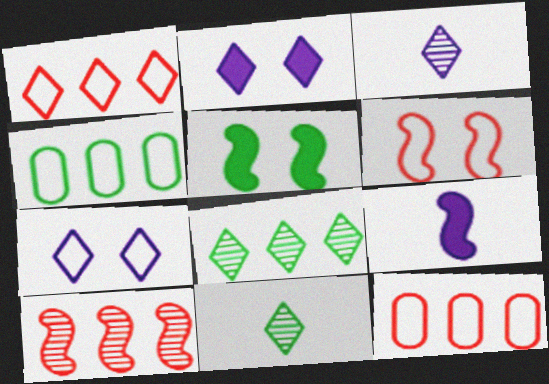[[1, 2, 11], 
[3, 5, 12], 
[4, 5, 11]]